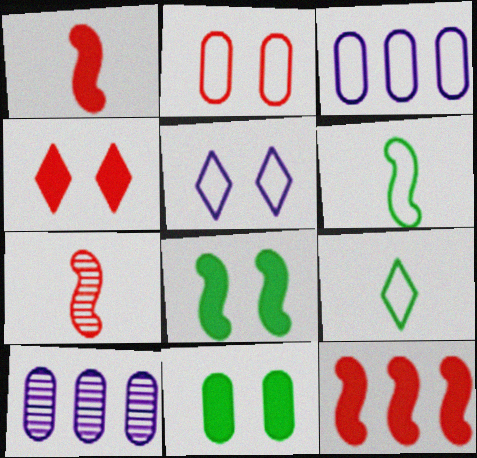[[4, 6, 10]]